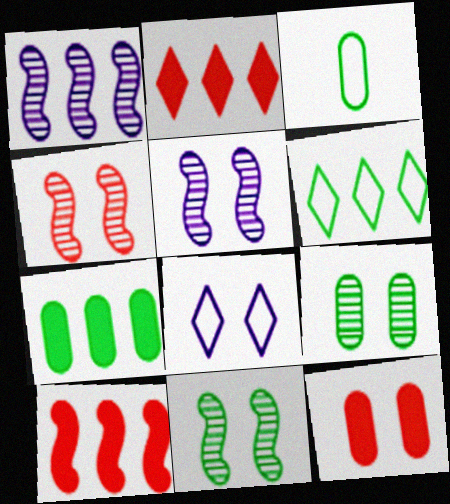[[2, 3, 5], 
[3, 7, 9], 
[4, 5, 11], 
[8, 11, 12]]